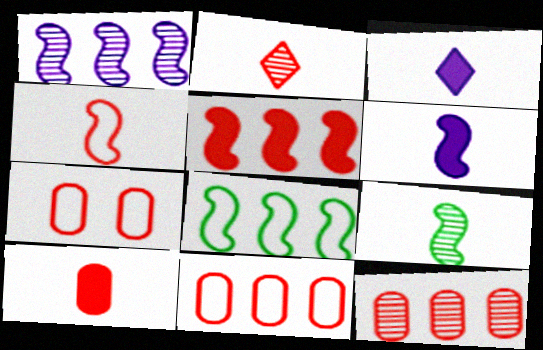[[1, 5, 8], 
[2, 4, 10], 
[2, 5, 7], 
[4, 6, 9], 
[7, 10, 12]]